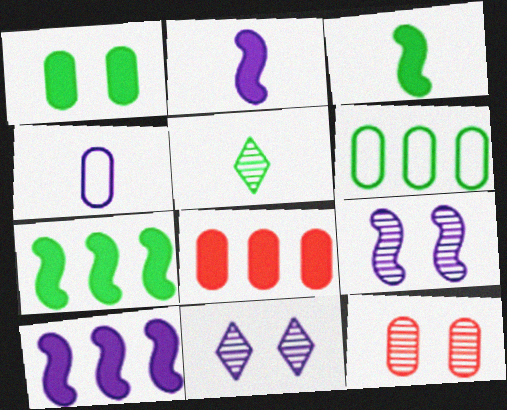[[4, 10, 11]]